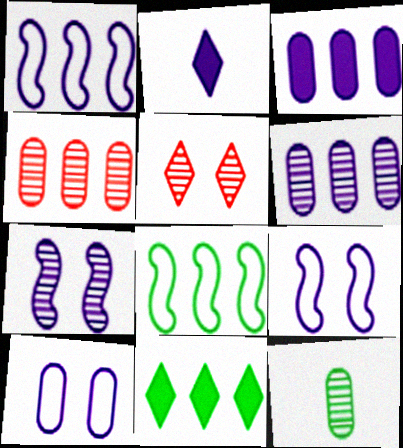[[1, 4, 11], 
[2, 6, 9]]